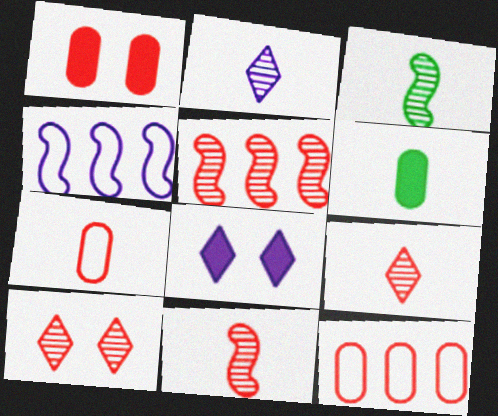[[3, 8, 12], 
[4, 6, 10]]